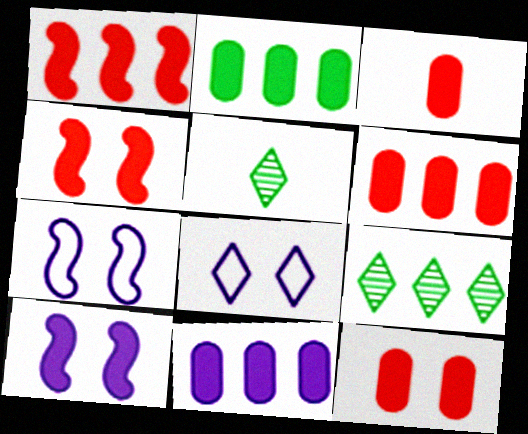[[2, 6, 11], 
[3, 6, 12], 
[3, 7, 9], 
[5, 6, 7]]